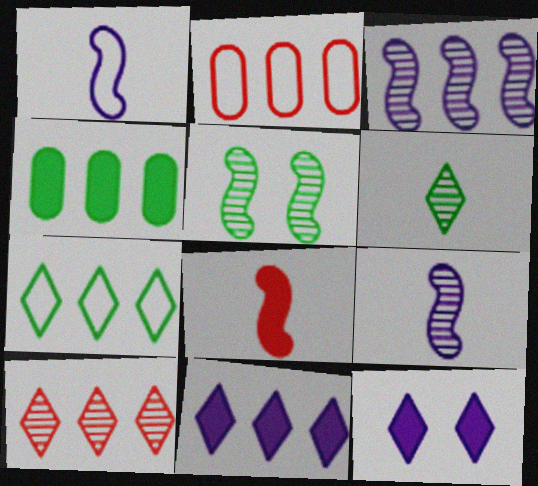[[4, 8, 12], 
[7, 10, 11]]